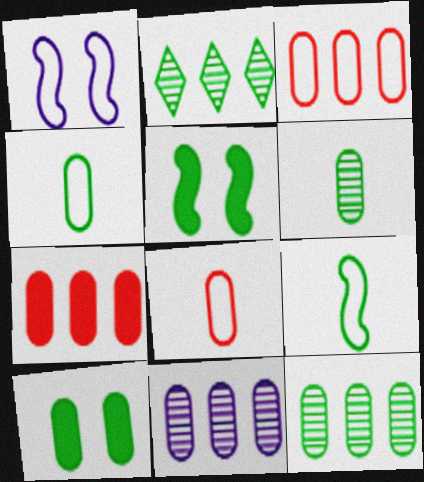[[2, 4, 5], 
[2, 9, 10], 
[4, 10, 12], 
[8, 10, 11]]